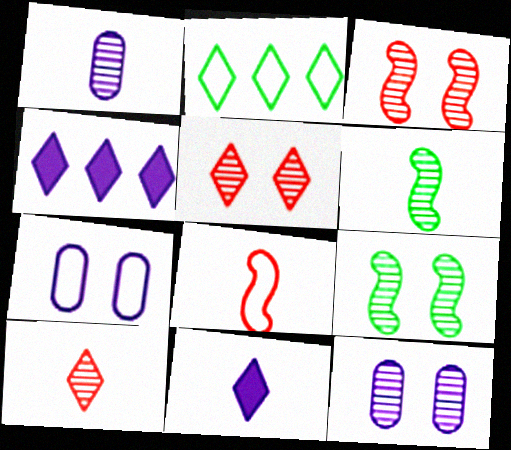[[1, 6, 10], 
[2, 5, 11], 
[2, 7, 8], 
[5, 9, 12]]